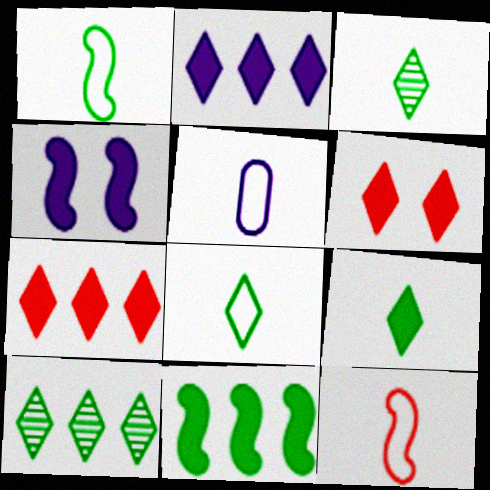[[2, 6, 9], 
[3, 8, 9], 
[5, 8, 12]]